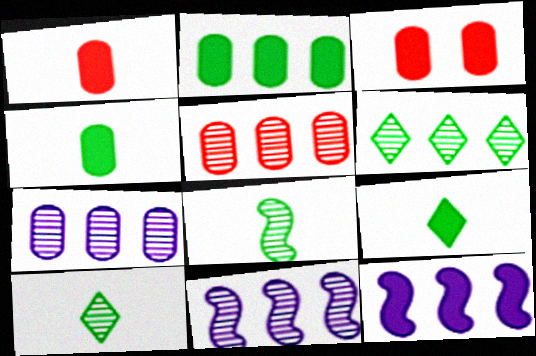[[3, 9, 12], 
[5, 6, 11]]